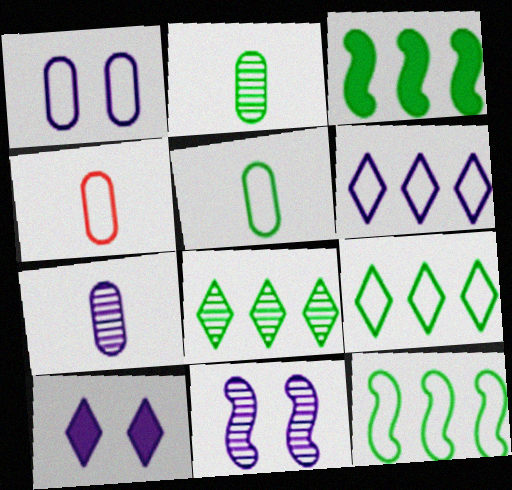[[1, 10, 11]]